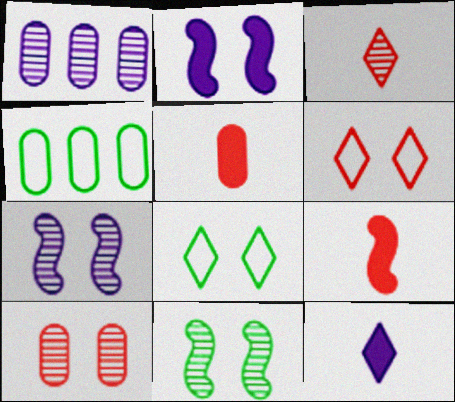[[1, 3, 11], 
[1, 8, 9], 
[2, 3, 4], 
[2, 8, 10]]